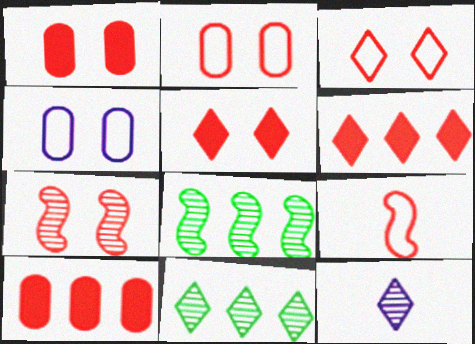[[1, 3, 7], 
[2, 5, 7]]